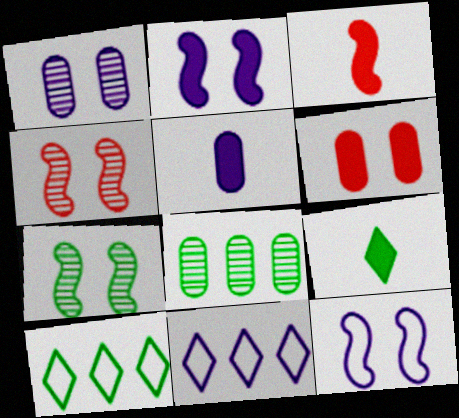[[1, 3, 10], 
[3, 5, 9], 
[4, 5, 10]]